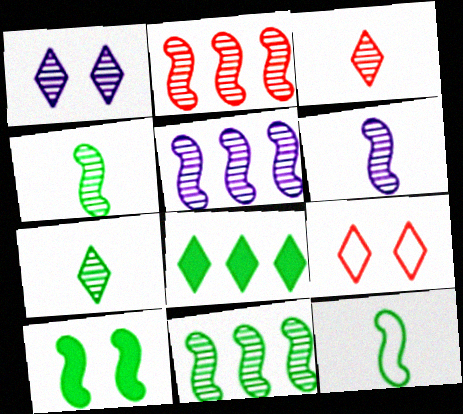[[2, 5, 11], 
[10, 11, 12]]